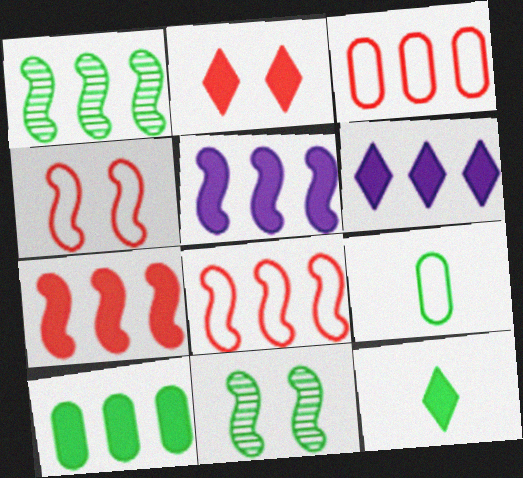[[1, 3, 6], 
[1, 5, 8], 
[2, 6, 12], 
[6, 7, 10]]